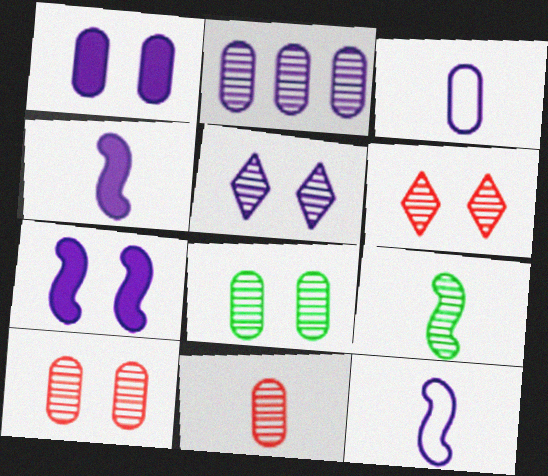[[1, 2, 3], 
[2, 6, 9], 
[2, 8, 11]]